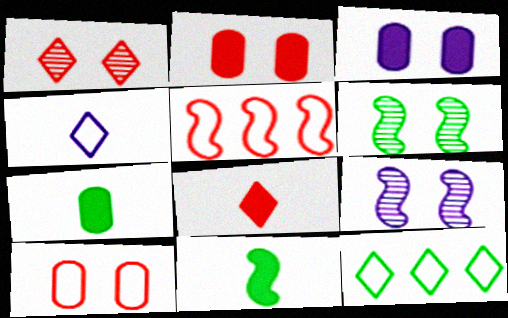[[5, 9, 11], 
[6, 7, 12]]